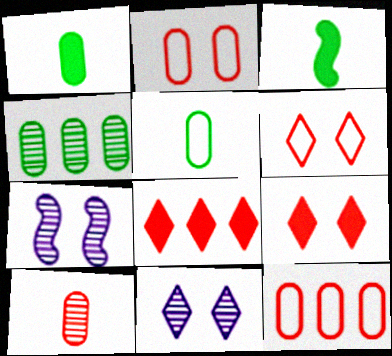[[3, 11, 12], 
[5, 7, 8]]